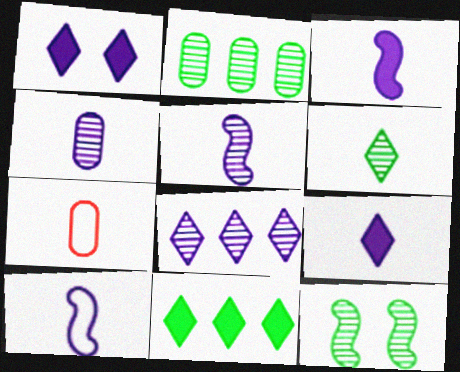[[2, 6, 12], 
[3, 5, 10], 
[3, 6, 7], 
[4, 9, 10]]